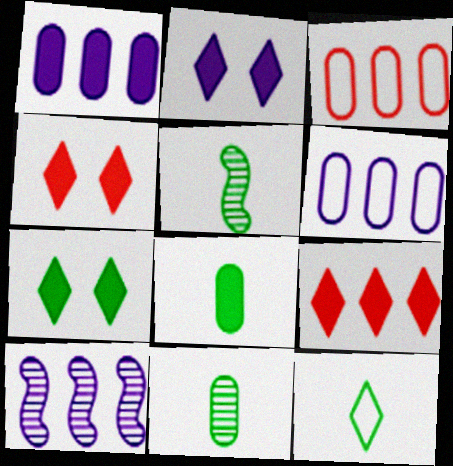[[2, 3, 5], 
[2, 4, 7], 
[4, 5, 6], 
[5, 8, 12]]